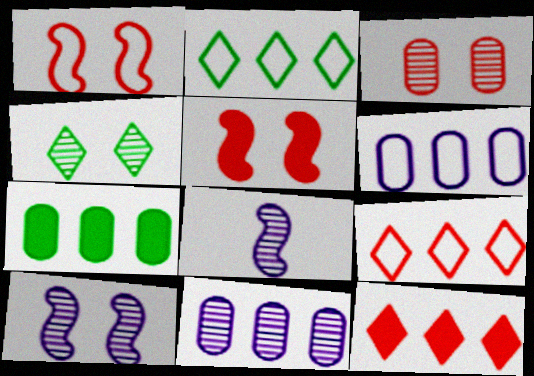[[3, 4, 10]]